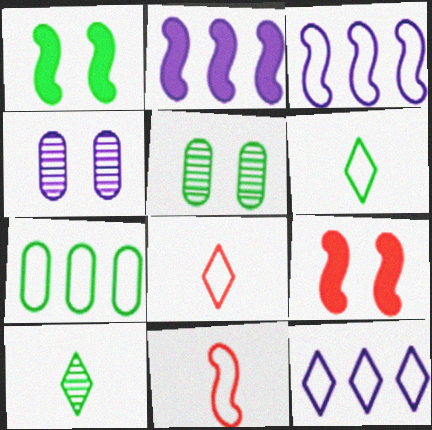[[1, 7, 10], 
[2, 5, 8]]